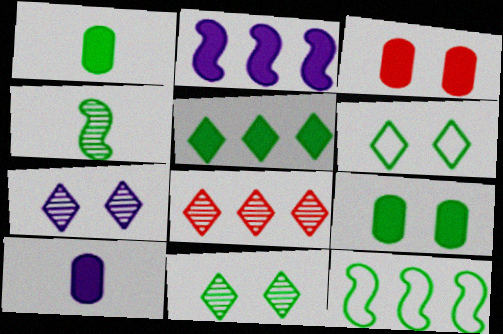[[1, 11, 12]]